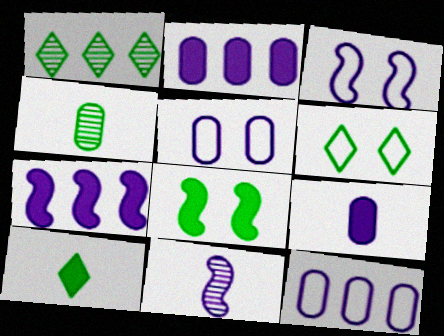[[1, 6, 10], 
[3, 7, 11]]